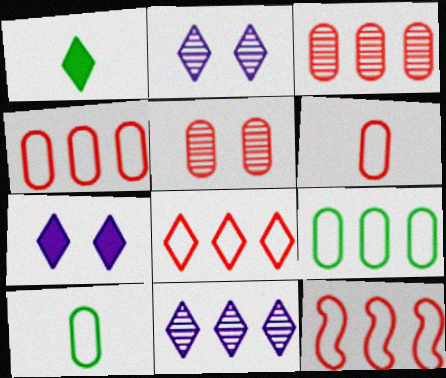[[1, 2, 8], 
[4, 8, 12]]